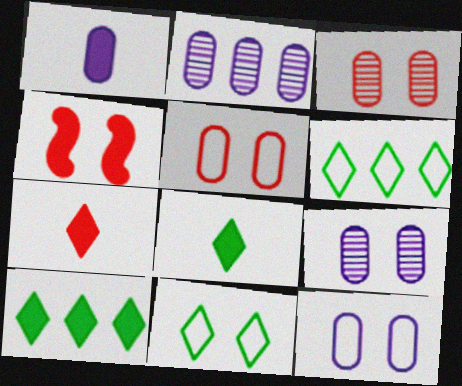[[1, 2, 12], 
[1, 4, 10], 
[4, 9, 11]]